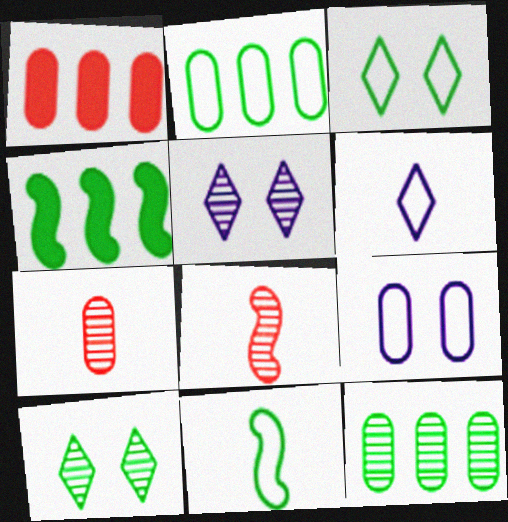[[1, 5, 11], 
[2, 3, 11], 
[5, 8, 12]]